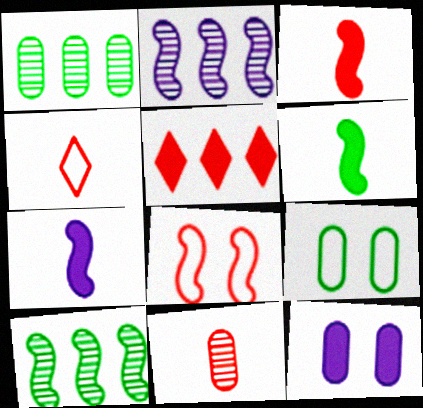[[2, 6, 8], 
[3, 4, 11], 
[3, 6, 7], 
[4, 10, 12], 
[5, 6, 12], 
[5, 8, 11], 
[7, 8, 10]]